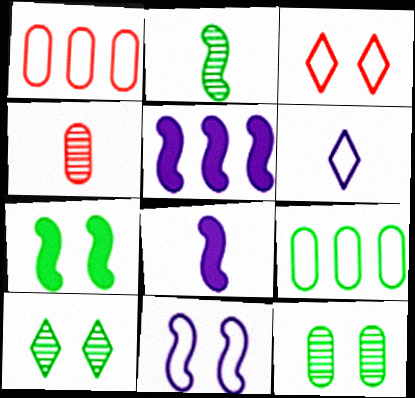[[1, 8, 10]]